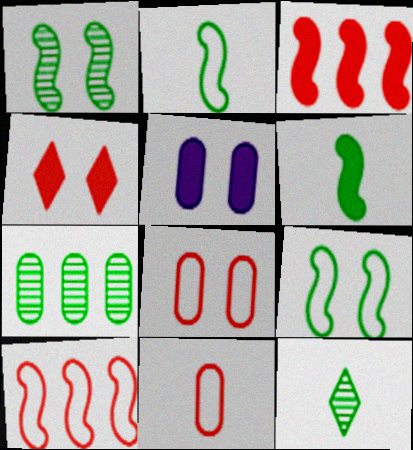[[1, 7, 12], 
[5, 7, 11], 
[5, 10, 12]]